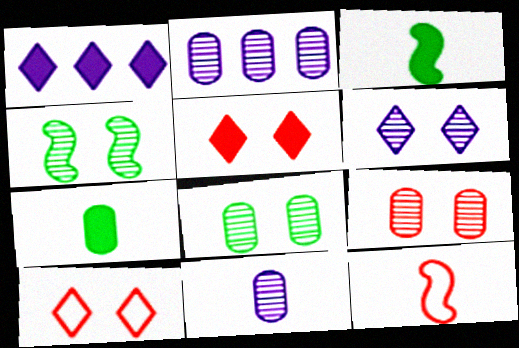[[1, 8, 12], 
[2, 3, 10], 
[4, 6, 9]]